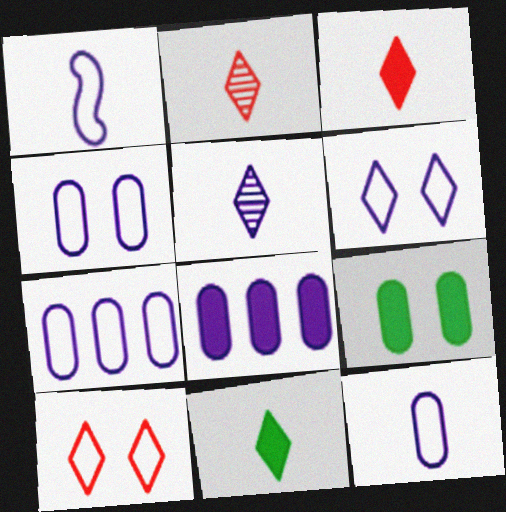[[1, 6, 7], 
[4, 7, 12]]